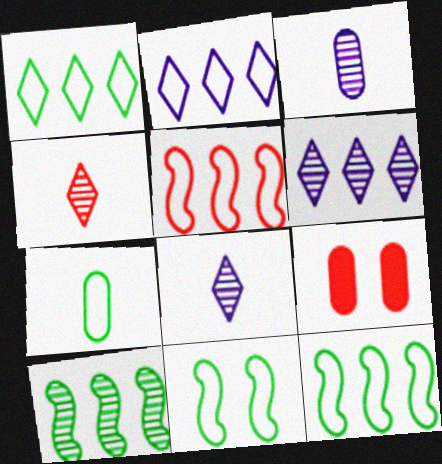[[1, 7, 11], 
[4, 5, 9], 
[8, 9, 12]]